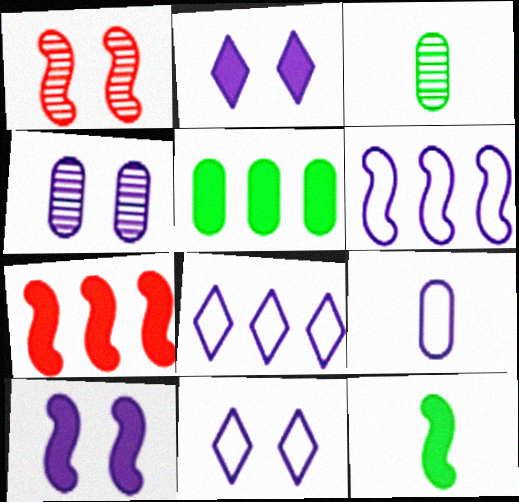[[1, 6, 12], 
[3, 7, 11], 
[4, 10, 11], 
[6, 9, 11], 
[7, 10, 12]]